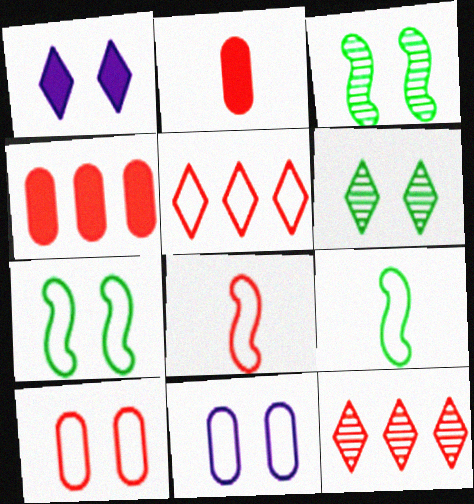[[1, 3, 10], 
[5, 8, 10], 
[5, 9, 11]]